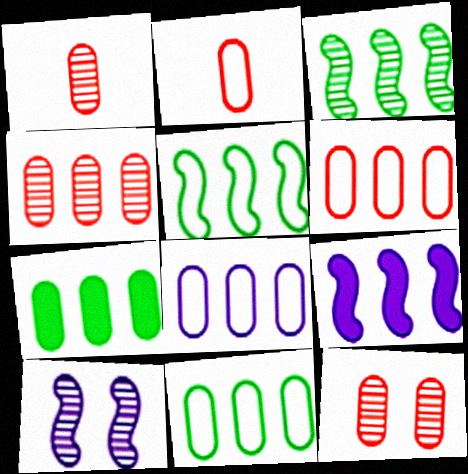[[1, 4, 12], 
[4, 7, 8], 
[6, 8, 11]]